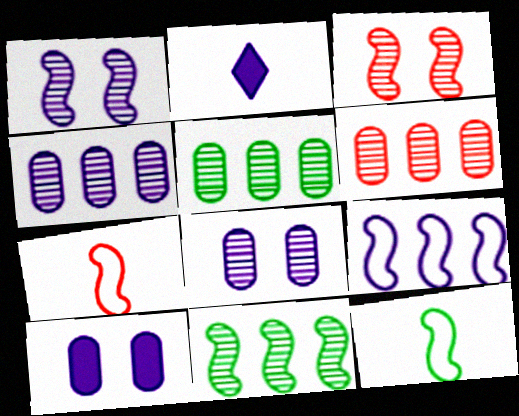[[2, 8, 9], 
[4, 5, 6]]